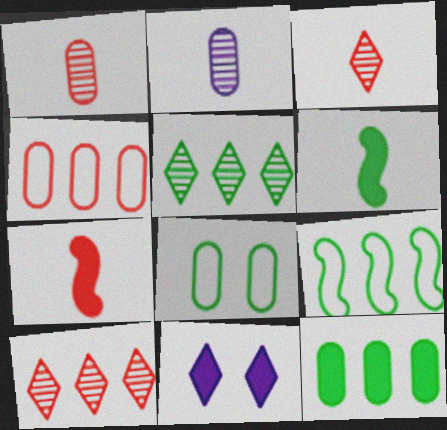[[1, 9, 11], 
[5, 6, 8], 
[5, 9, 12], 
[7, 11, 12]]